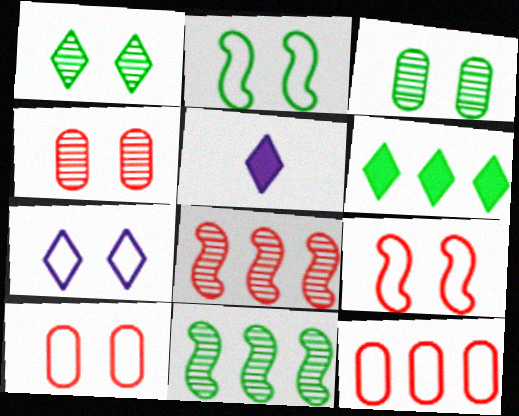[[2, 7, 10], 
[5, 10, 11]]